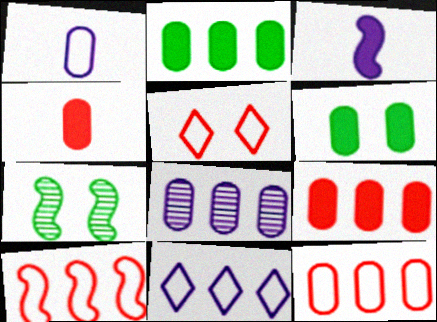[[2, 8, 12], 
[3, 7, 10], 
[4, 7, 11]]